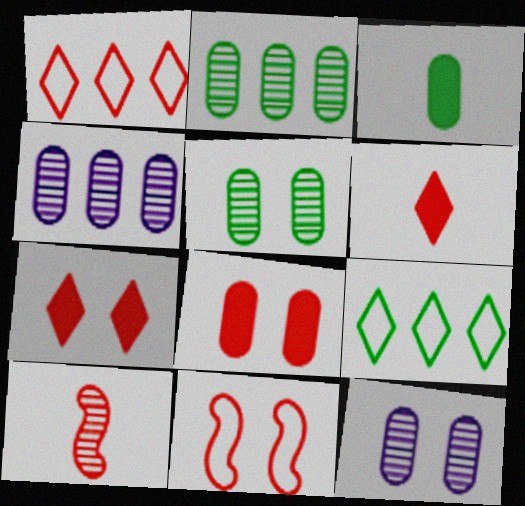[[1, 8, 10]]